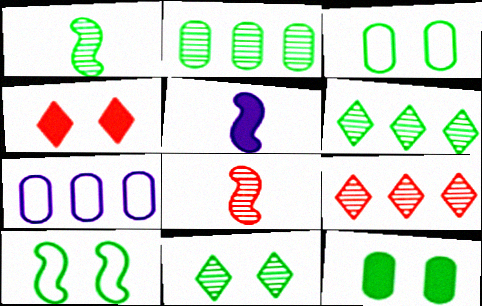[[1, 2, 11], 
[1, 4, 7], 
[3, 5, 9], 
[10, 11, 12]]